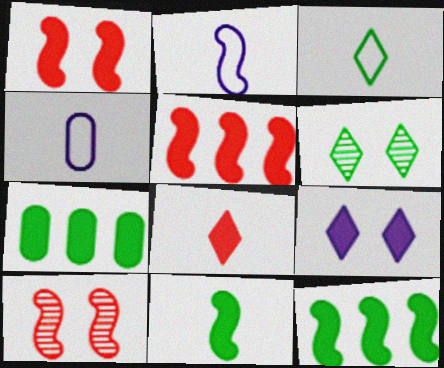[[2, 10, 12], 
[4, 5, 6]]